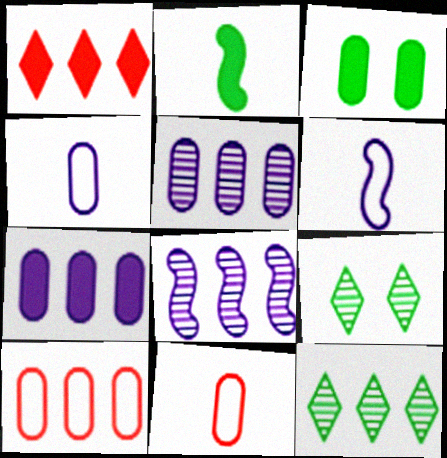[[3, 5, 11]]